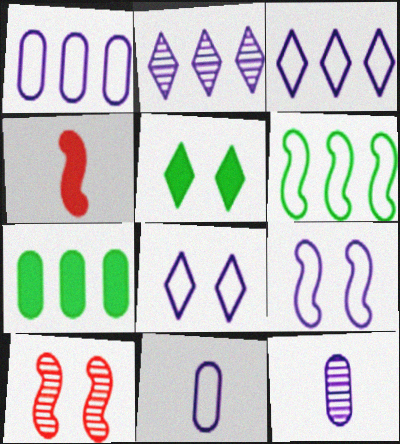[[3, 9, 11]]